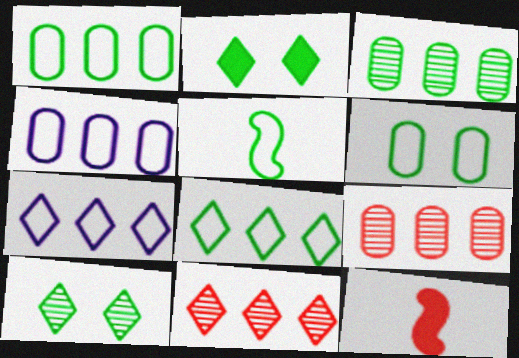[[2, 3, 5], 
[4, 10, 12], 
[5, 6, 8]]